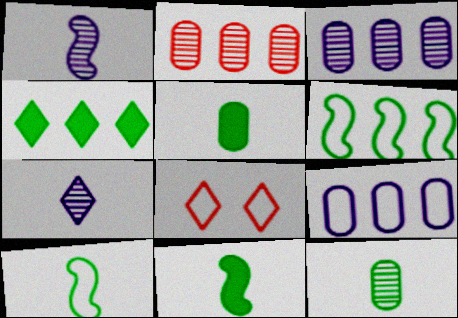[[3, 8, 11], 
[4, 7, 8], 
[8, 9, 10]]